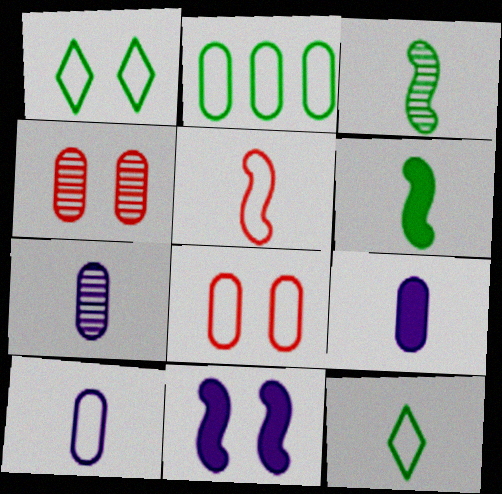[[1, 4, 11], 
[2, 4, 9], 
[2, 8, 10], 
[5, 10, 12], 
[7, 9, 10]]